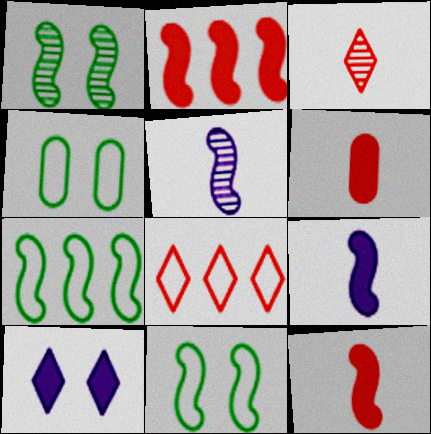[[2, 5, 11]]